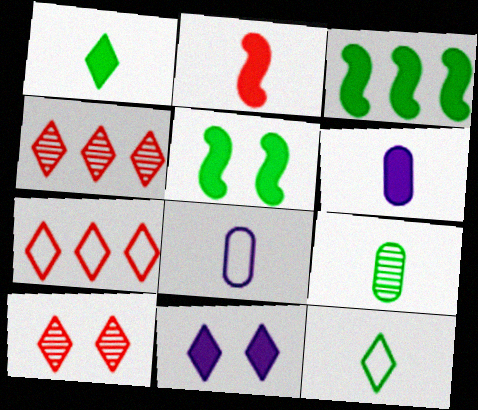[[1, 2, 6], 
[3, 8, 10], 
[4, 5, 8], 
[4, 11, 12]]